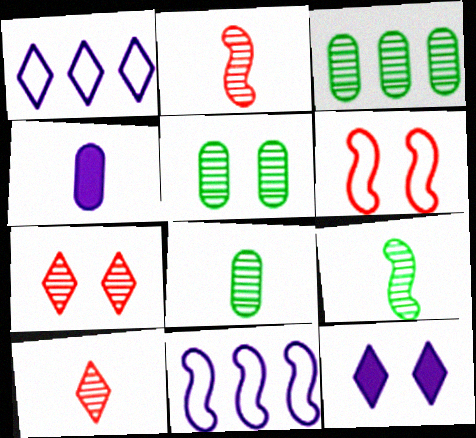[[3, 5, 8], 
[5, 6, 12]]